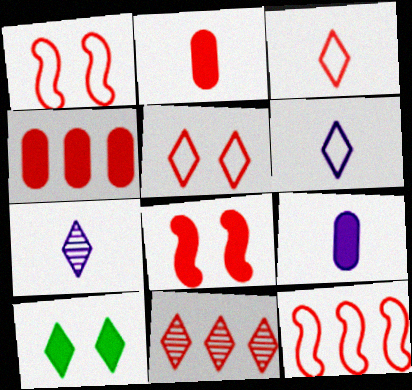[[1, 2, 11], 
[4, 11, 12], 
[6, 10, 11]]